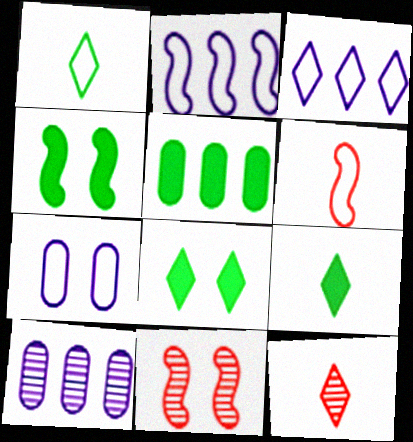[[3, 8, 12], 
[4, 5, 9], 
[6, 8, 10], 
[7, 8, 11]]